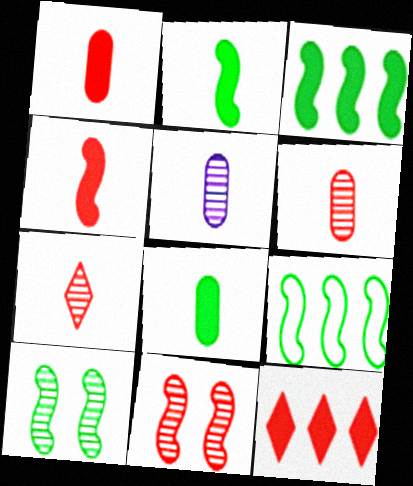[[2, 9, 10]]